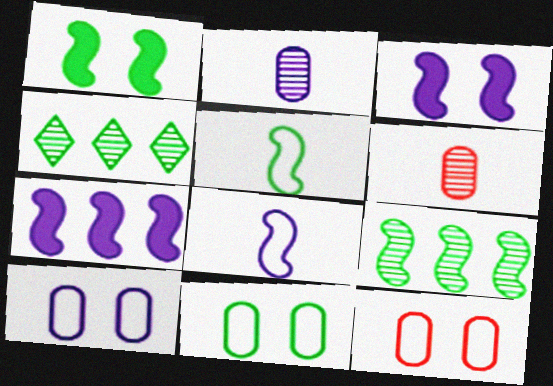[[1, 5, 9], 
[10, 11, 12]]